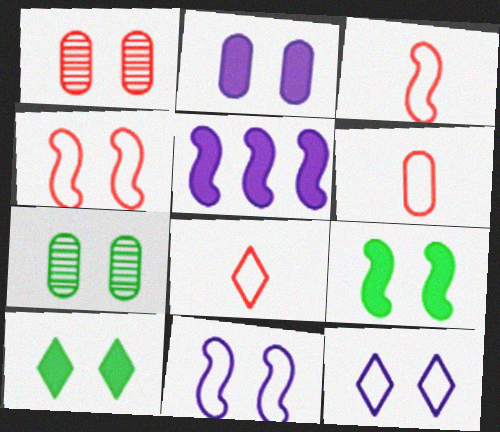[[1, 9, 12], 
[1, 10, 11], 
[3, 6, 8], 
[5, 7, 8]]